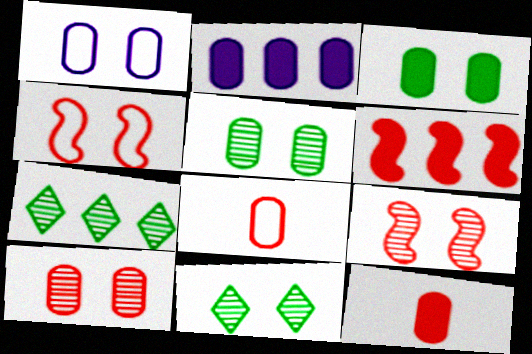[[1, 3, 10], 
[2, 3, 12], 
[2, 5, 8]]